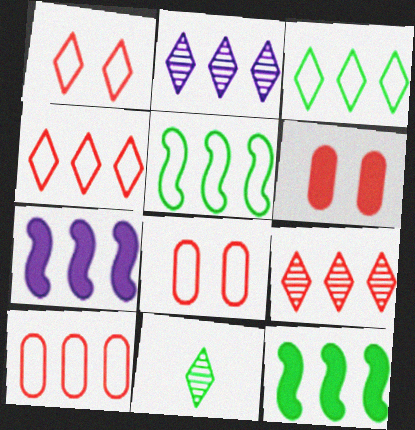[[2, 10, 12], 
[7, 8, 11]]